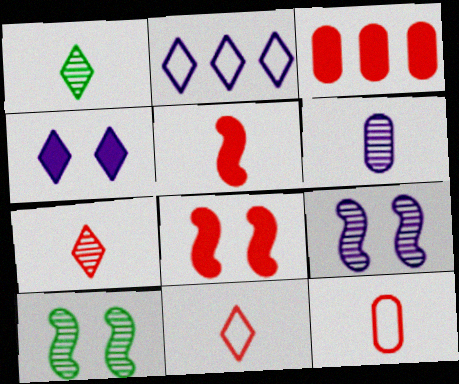[[5, 7, 12]]